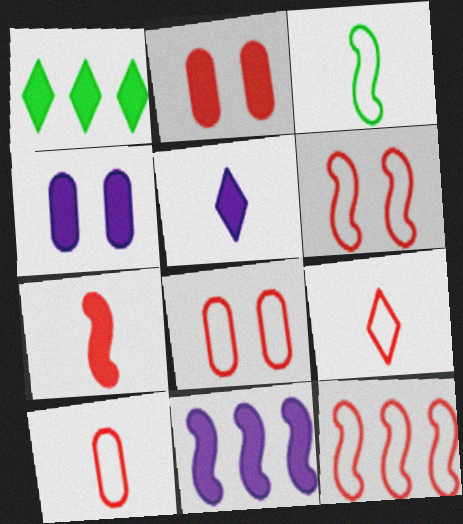[[1, 4, 7], 
[4, 5, 11], 
[8, 9, 12]]